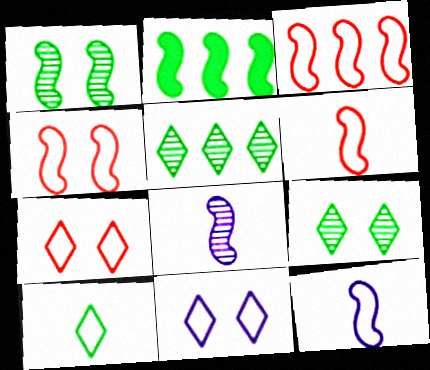[[2, 4, 8], 
[3, 4, 6]]